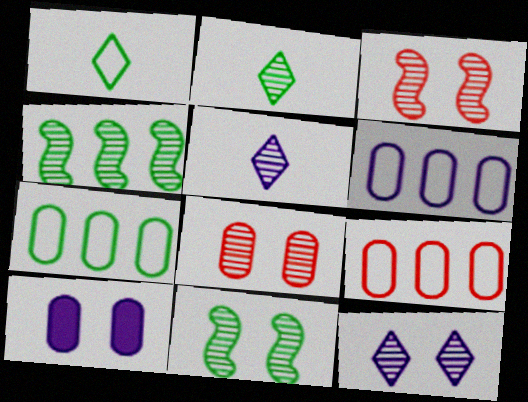[[4, 5, 8], 
[6, 7, 9], 
[8, 11, 12]]